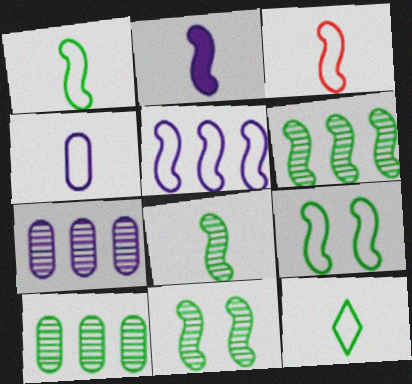[[2, 3, 8], 
[3, 4, 12], 
[3, 5, 9], 
[6, 8, 11]]